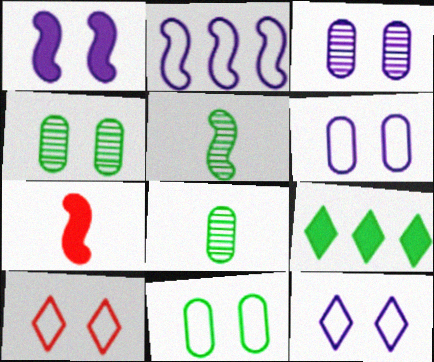[[1, 3, 12], 
[1, 4, 10], 
[5, 9, 11]]